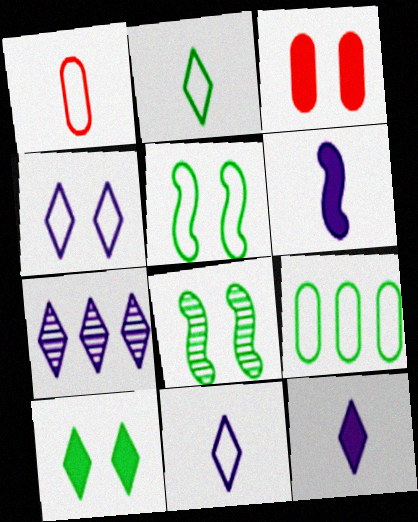[[2, 5, 9], 
[3, 4, 8], 
[4, 7, 12]]